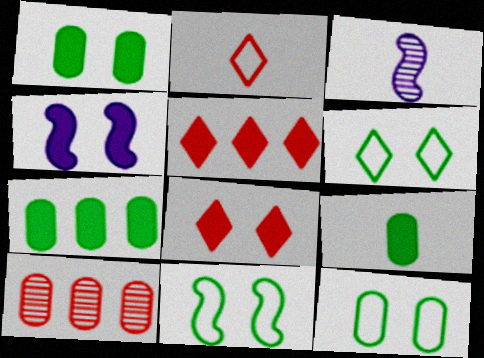[[1, 4, 8], 
[1, 7, 9], 
[2, 3, 9], 
[3, 5, 12], 
[4, 5, 9], 
[6, 11, 12]]